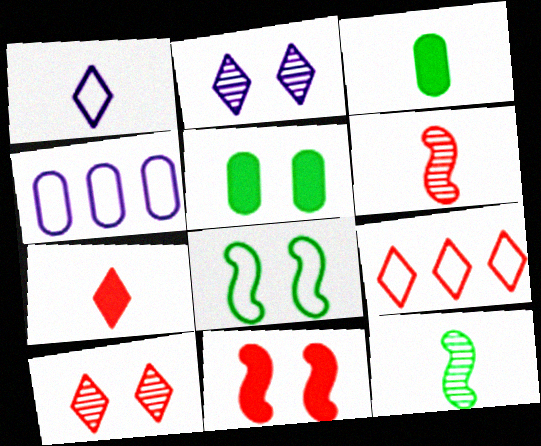[[1, 3, 6], 
[7, 9, 10]]